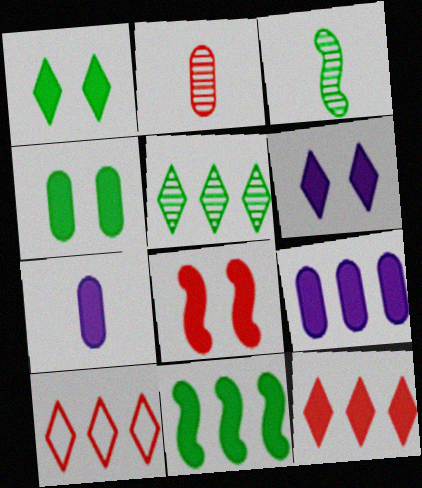[[2, 8, 10], 
[4, 6, 8], 
[9, 11, 12]]